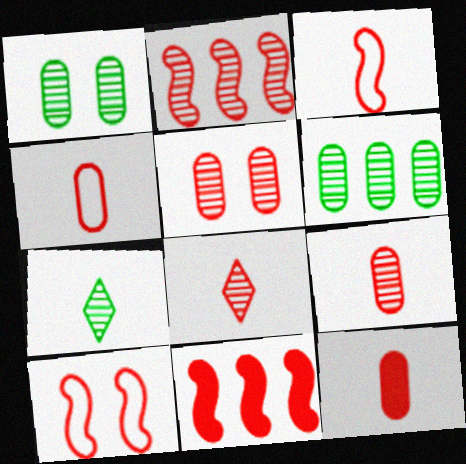[[2, 5, 8], 
[3, 8, 12], 
[4, 9, 12]]